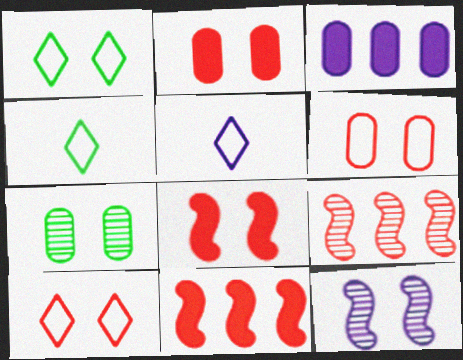[[1, 2, 12], 
[3, 5, 12], 
[5, 7, 11]]